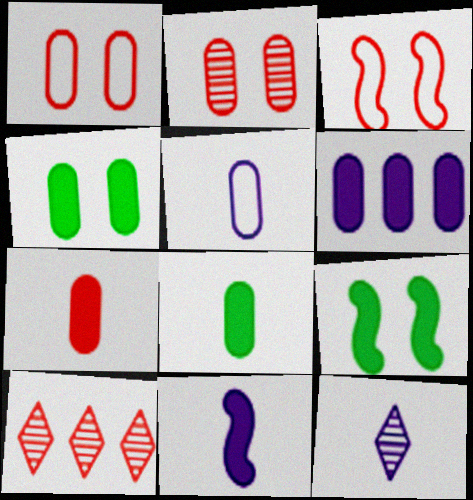[[3, 7, 10], 
[4, 6, 7], 
[5, 9, 10], 
[5, 11, 12]]